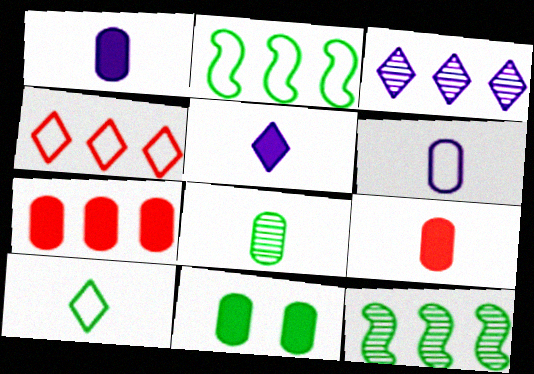[[1, 7, 11], 
[2, 3, 7], 
[6, 8, 9], 
[10, 11, 12]]